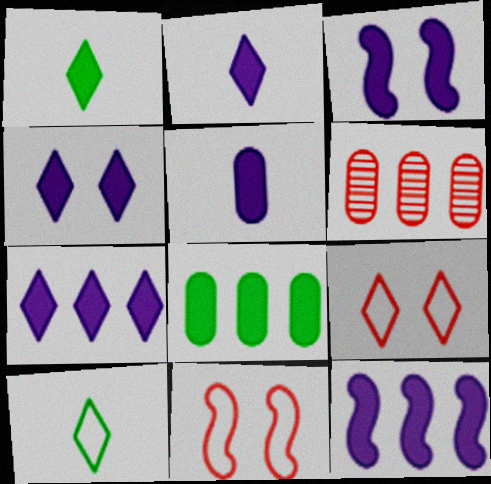[[2, 4, 7], 
[3, 5, 7], 
[3, 6, 10], 
[4, 5, 12]]